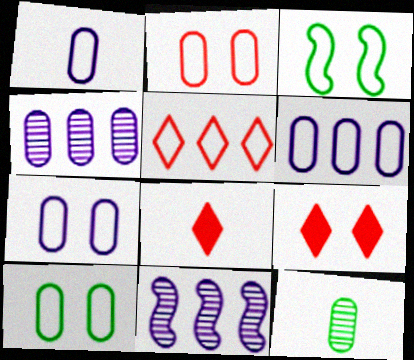[[1, 3, 5], 
[1, 6, 7], 
[2, 7, 10], 
[3, 4, 8], 
[8, 10, 11]]